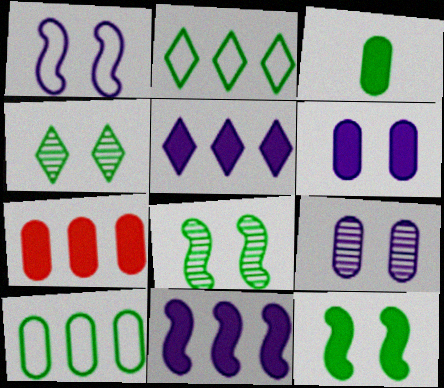[[2, 3, 8], 
[3, 6, 7]]